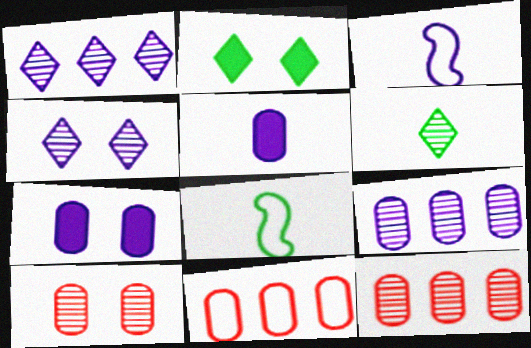[[1, 3, 7], 
[2, 3, 12]]